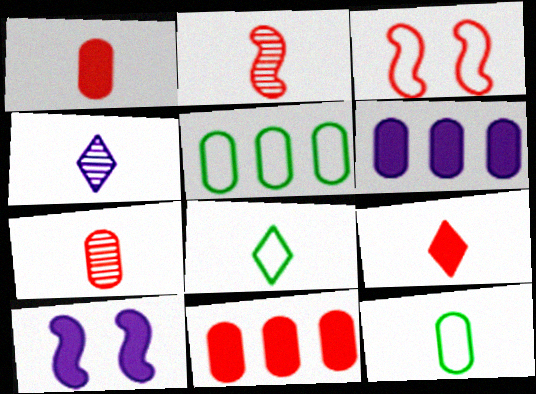[[4, 8, 9]]